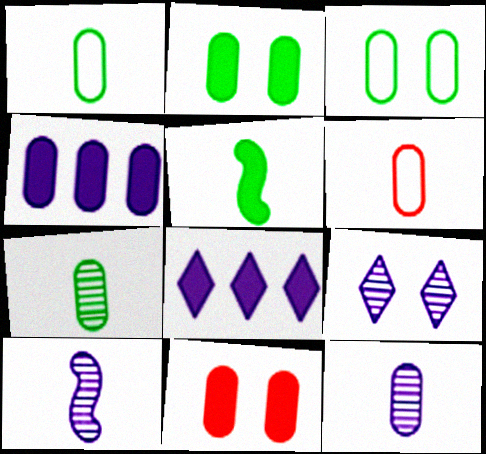[[5, 8, 11]]